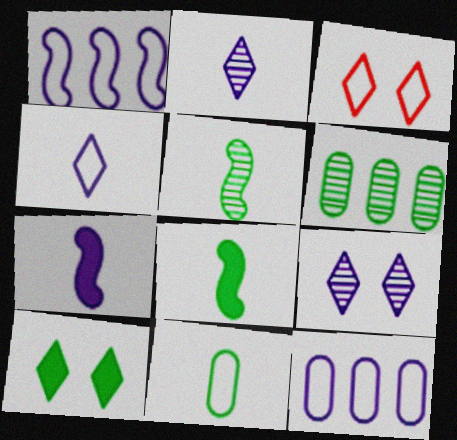[[1, 3, 11], 
[3, 6, 7], 
[3, 9, 10], 
[7, 9, 12]]